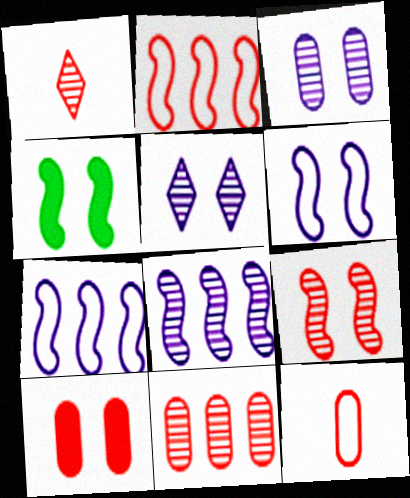[[1, 2, 10], 
[1, 9, 11], 
[4, 6, 9], 
[10, 11, 12]]